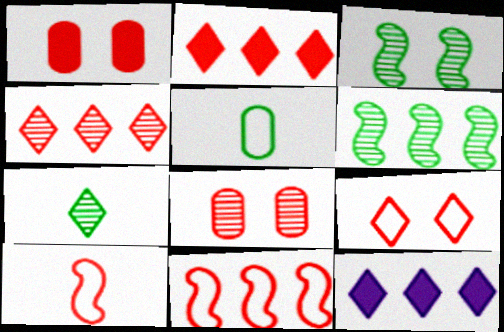[[1, 4, 10], 
[2, 8, 10], 
[7, 9, 12]]